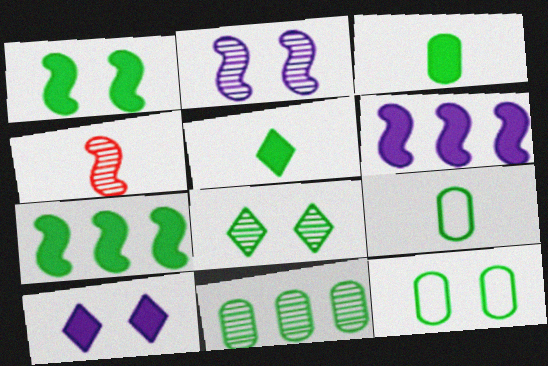[[1, 8, 12], 
[3, 11, 12], 
[7, 8, 9]]